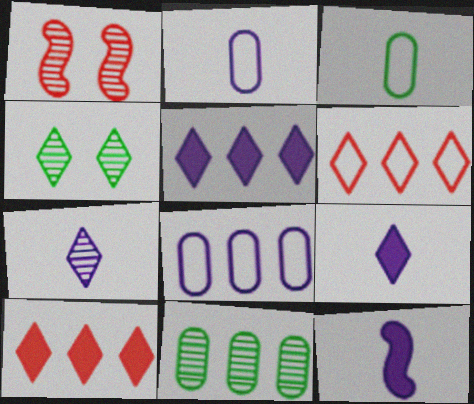[[1, 3, 5], 
[1, 7, 11], 
[2, 7, 12], 
[4, 6, 9]]